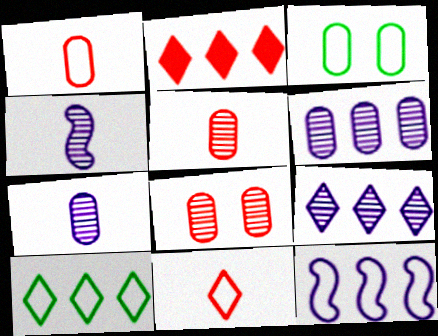[[2, 3, 4], 
[2, 9, 10], 
[3, 11, 12]]